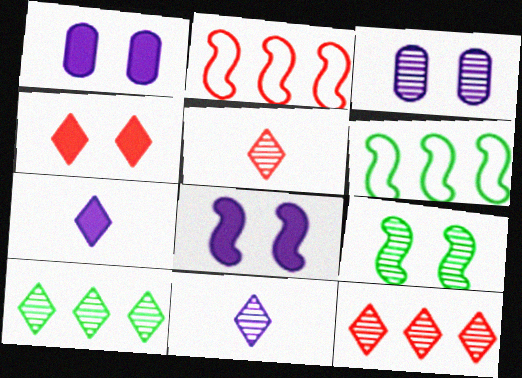[[1, 5, 6]]